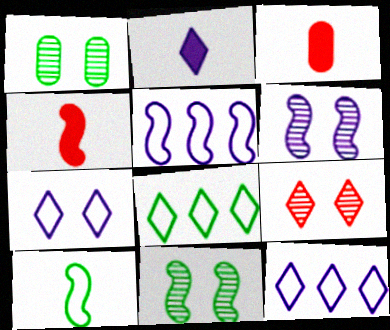[[1, 4, 12], 
[1, 6, 9], 
[2, 8, 9], 
[3, 6, 8], 
[3, 11, 12], 
[4, 5, 11]]